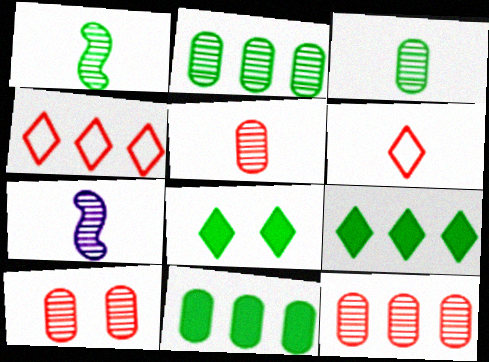[[5, 10, 12]]